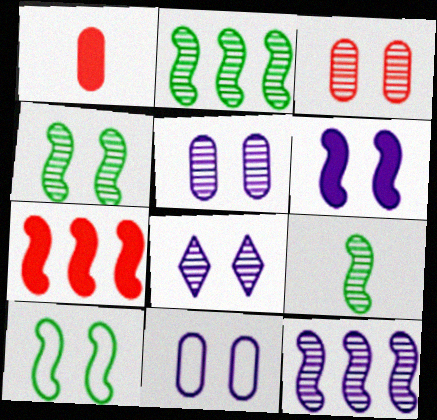[[2, 4, 9], 
[3, 4, 8], 
[6, 8, 11]]